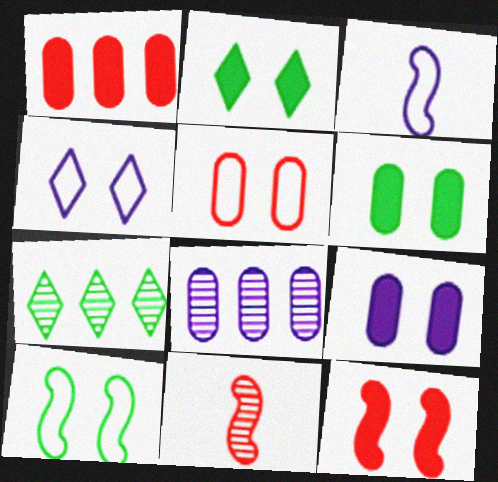[[2, 9, 12], 
[4, 5, 10]]